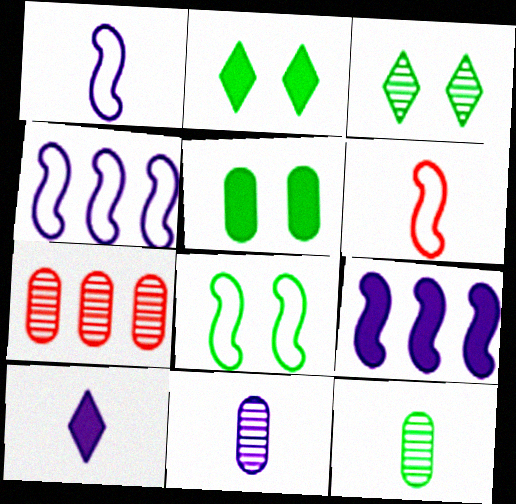[[1, 2, 7], 
[1, 10, 11], 
[3, 5, 8], 
[4, 6, 8], 
[6, 10, 12], 
[7, 8, 10]]